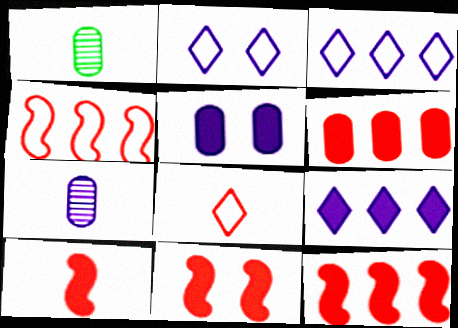[[1, 2, 12], 
[1, 3, 11], 
[10, 11, 12]]